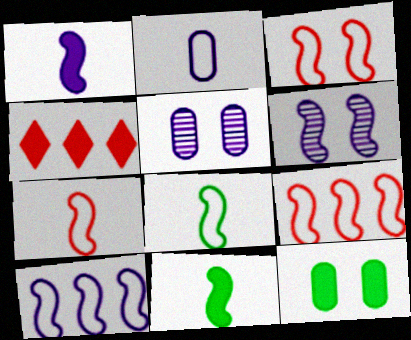[[1, 4, 12], 
[1, 6, 10], 
[3, 7, 9], 
[3, 8, 10], 
[4, 5, 8], 
[6, 9, 11]]